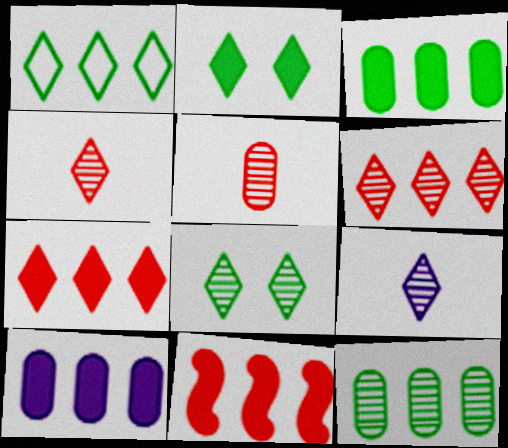[[6, 8, 9]]